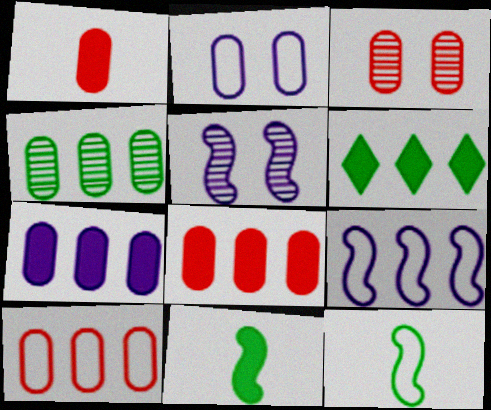[[1, 2, 4], 
[1, 3, 10], 
[4, 7, 10]]